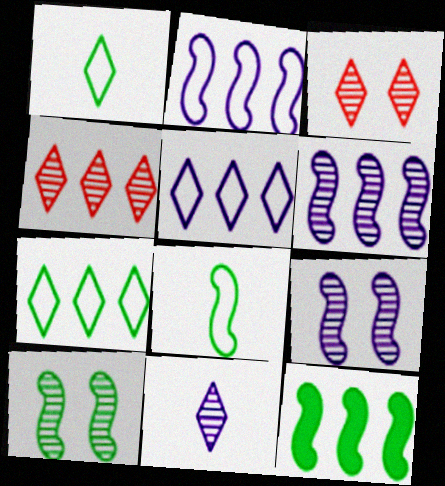[[8, 10, 12]]